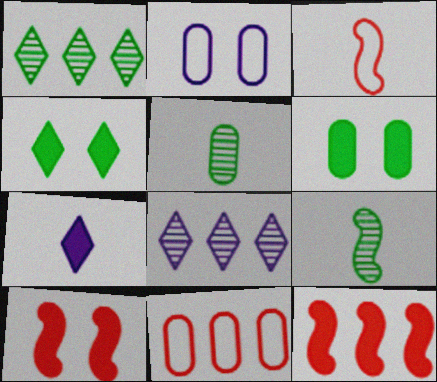[[3, 5, 7], 
[3, 6, 8], 
[6, 7, 12]]